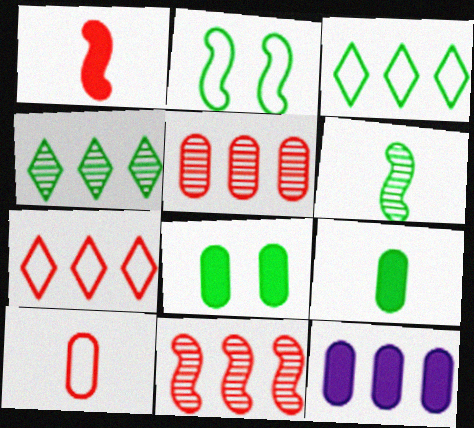[[2, 4, 9], 
[3, 6, 8], 
[3, 11, 12]]